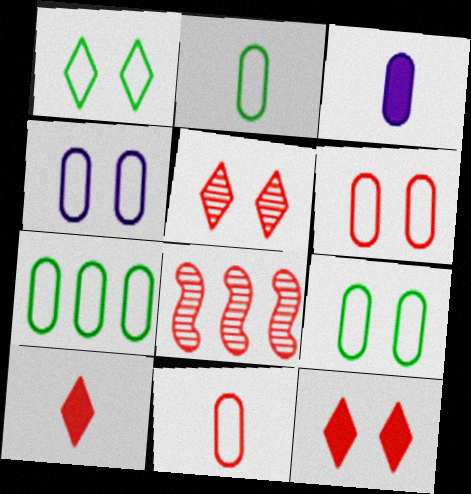[[1, 3, 8], 
[2, 7, 9], 
[4, 6, 9], 
[4, 7, 11], 
[6, 8, 10], 
[8, 11, 12]]